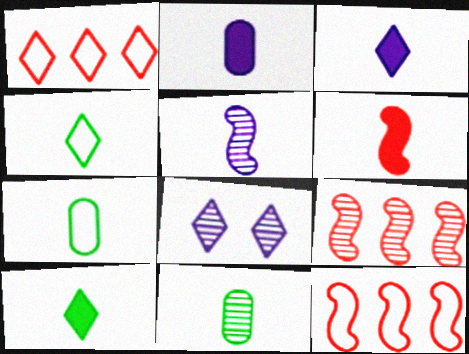[[1, 8, 10], 
[2, 6, 10], 
[8, 9, 11]]